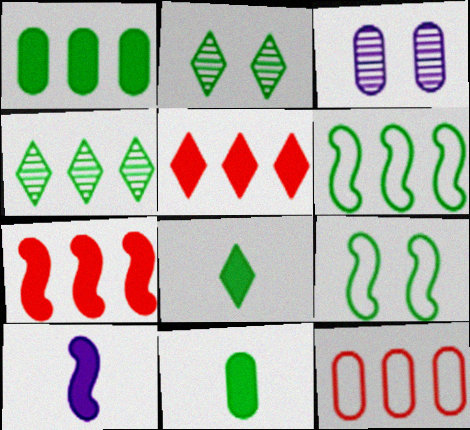[[1, 4, 6], 
[2, 6, 11], 
[2, 10, 12], 
[3, 11, 12], 
[4, 9, 11]]